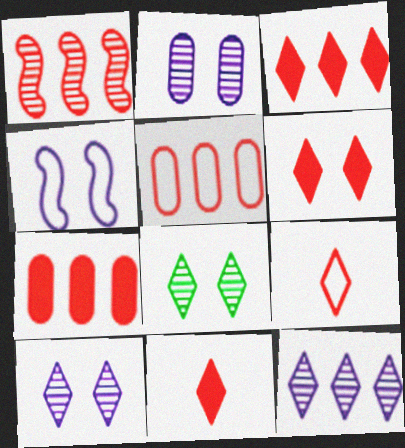[[1, 3, 5], 
[3, 6, 11]]